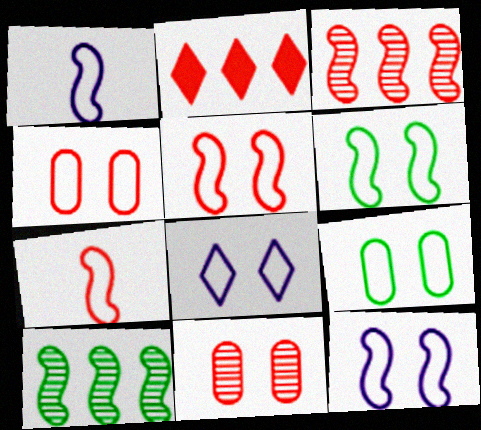[[2, 7, 11], 
[4, 6, 8], 
[5, 6, 12], 
[5, 8, 9]]